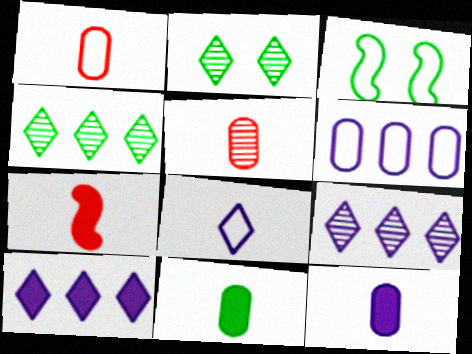[[2, 6, 7], 
[3, 4, 11], 
[3, 5, 10]]